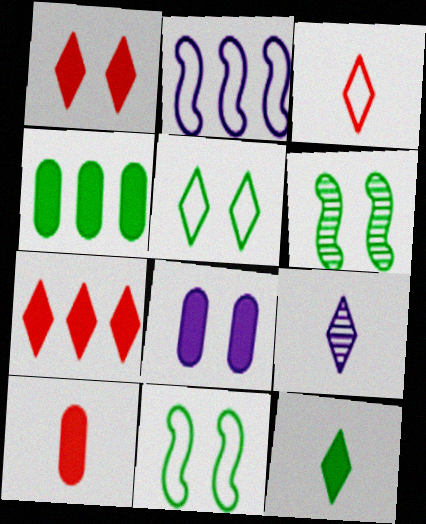[[2, 8, 9], 
[3, 9, 12], 
[4, 8, 10], 
[5, 7, 9]]